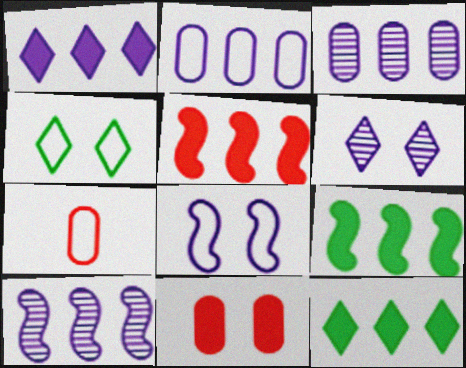[[1, 2, 10], 
[6, 7, 9]]